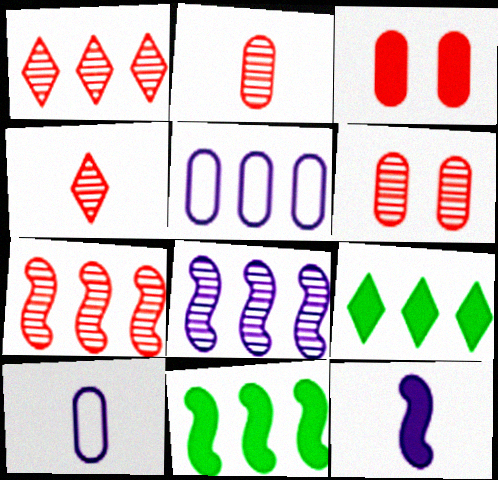[[1, 5, 11], 
[3, 9, 12], 
[4, 6, 7], 
[5, 7, 9]]